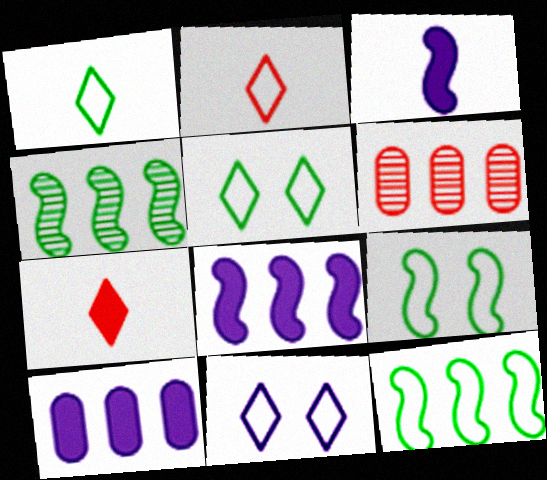[[3, 5, 6]]